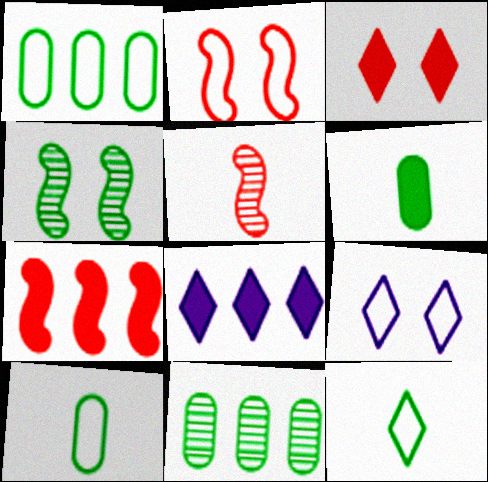[[2, 5, 7]]